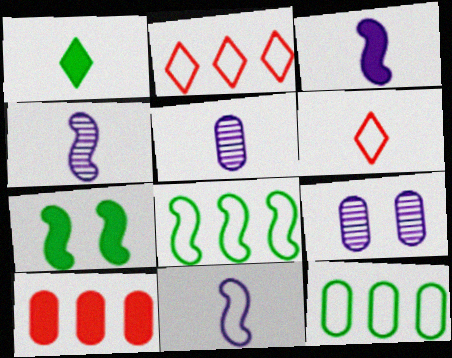[[2, 5, 7], 
[3, 4, 11]]